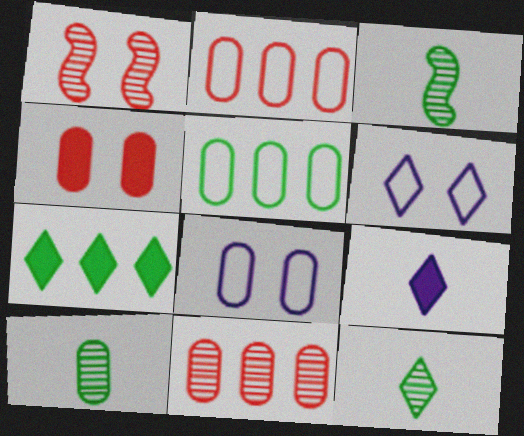[[1, 5, 9], 
[3, 10, 12]]